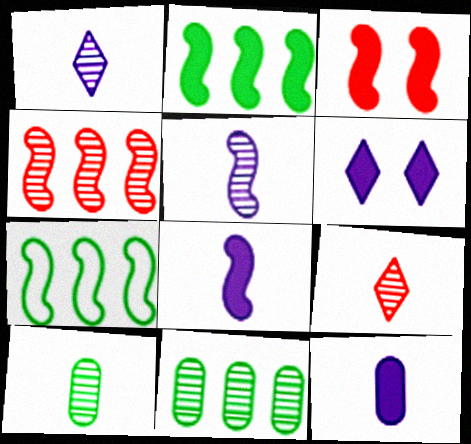[[2, 3, 8], 
[3, 5, 7], 
[5, 9, 10]]